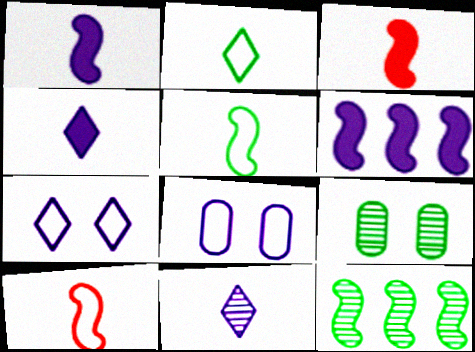[[6, 8, 11]]